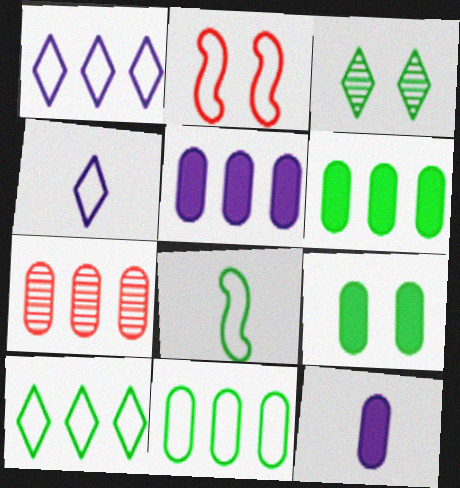[[2, 4, 11], 
[3, 6, 8], 
[5, 7, 11]]